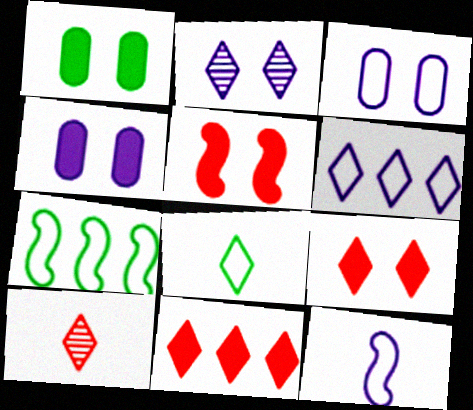[[2, 8, 11], 
[3, 6, 12], 
[4, 7, 10]]